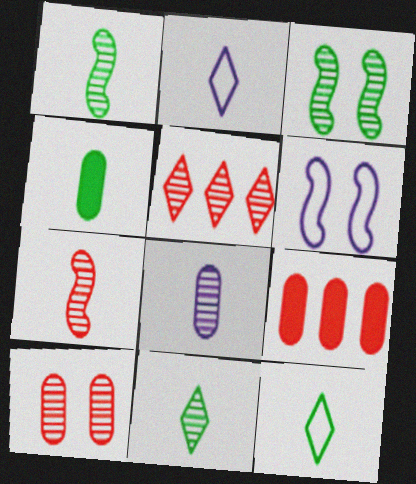[[1, 4, 12], 
[2, 3, 9], 
[2, 4, 7], 
[3, 5, 8], 
[4, 5, 6], 
[5, 7, 10], 
[6, 9, 11], 
[7, 8, 11]]